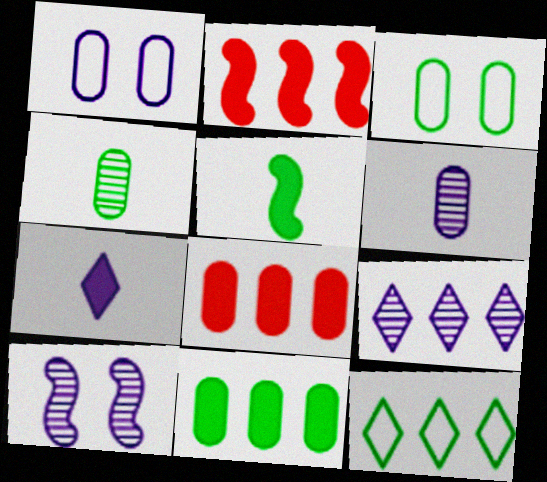[[1, 4, 8], 
[3, 4, 11], 
[3, 6, 8], 
[6, 9, 10]]